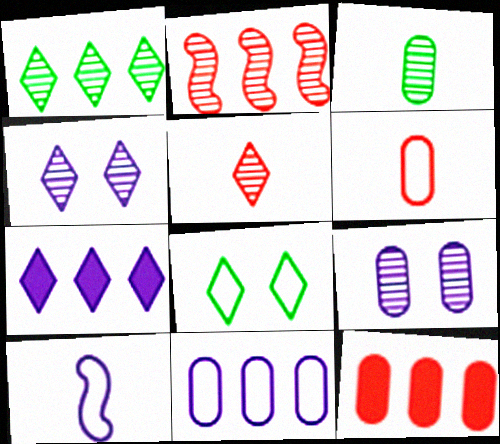[[1, 4, 5], 
[2, 3, 4], 
[5, 7, 8], 
[7, 9, 10]]